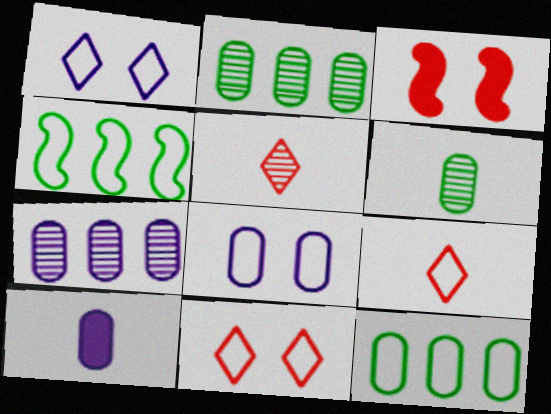[[4, 8, 9], 
[7, 8, 10]]